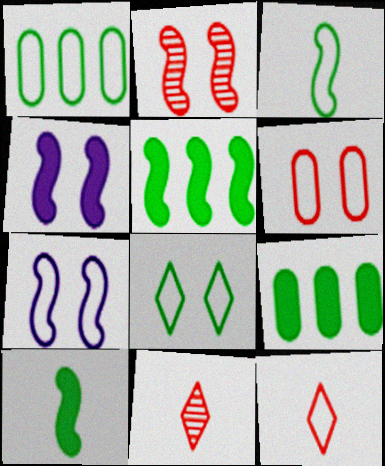[[1, 3, 8], 
[1, 4, 11], 
[1, 7, 12], 
[6, 7, 8], 
[7, 9, 11]]